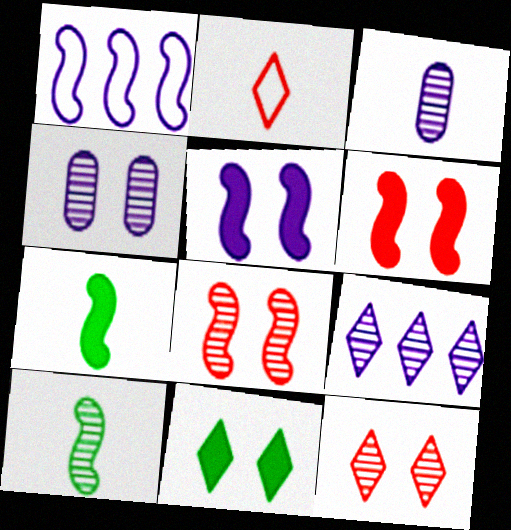[[1, 6, 10], 
[1, 7, 8], 
[2, 3, 7], 
[2, 9, 11]]